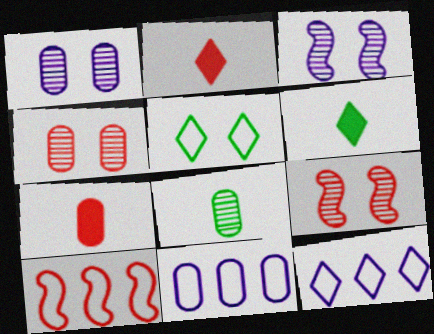[[1, 6, 10], 
[2, 4, 10], 
[6, 9, 11]]